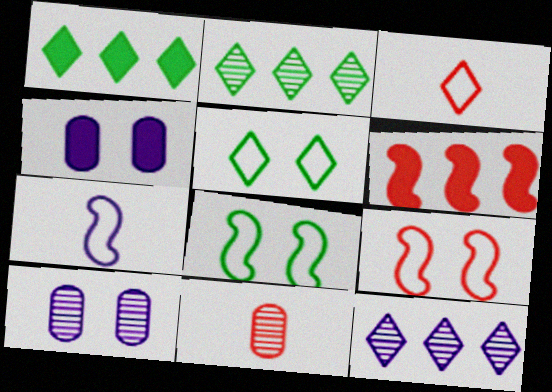[[4, 7, 12]]